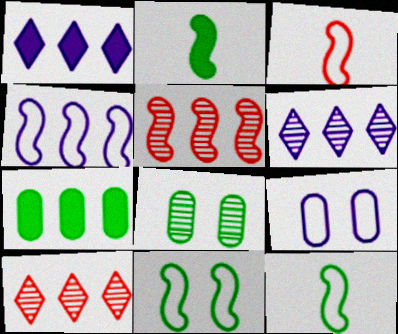[[1, 3, 8], 
[2, 9, 10], 
[3, 4, 11], 
[4, 7, 10]]